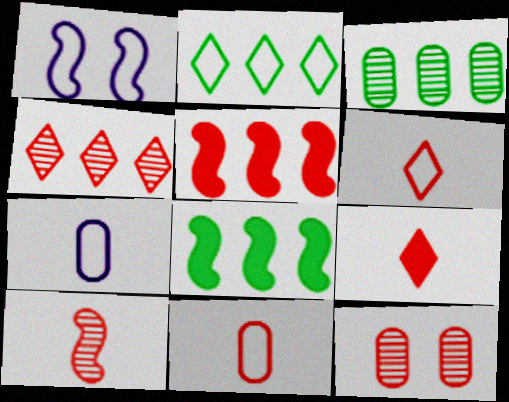[[1, 2, 11], 
[1, 3, 9], 
[1, 8, 10], 
[2, 3, 8], 
[4, 10, 12], 
[5, 6, 12], 
[9, 10, 11]]